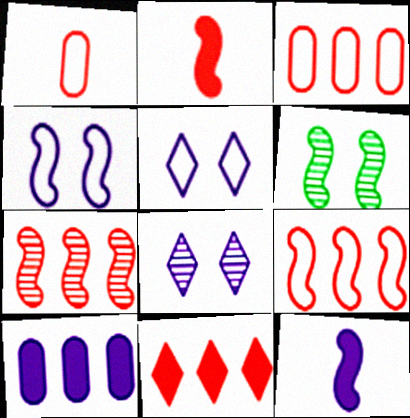[[3, 7, 11], 
[6, 9, 12]]